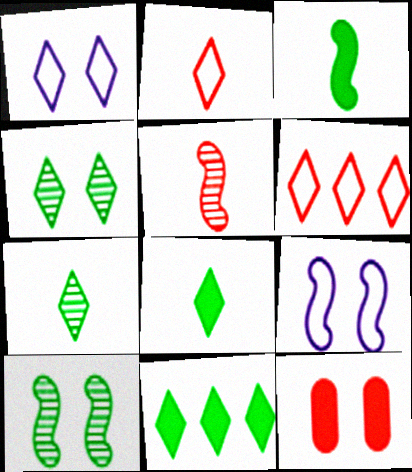[[1, 10, 12], 
[4, 9, 12], 
[5, 6, 12]]